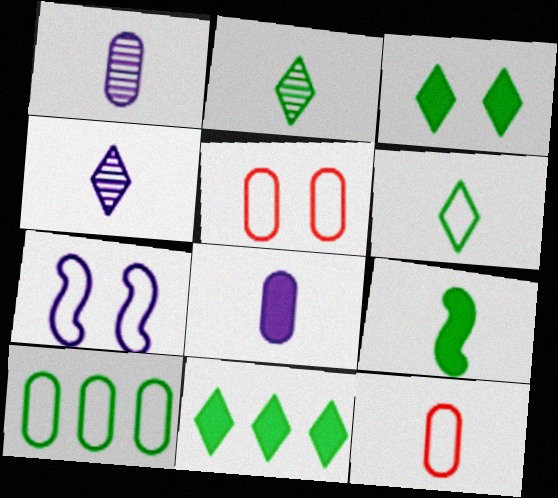[[4, 9, 12]]